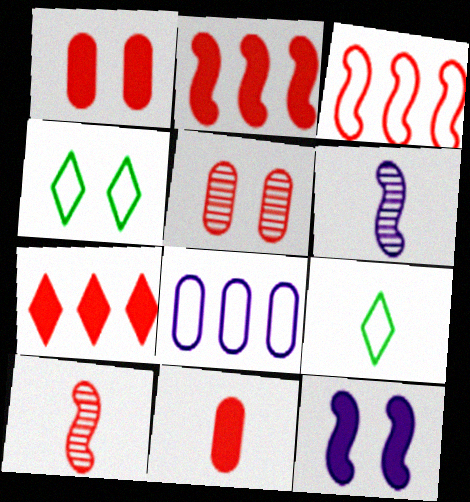[[4, 5, 12], 
[6, 9, 11]]